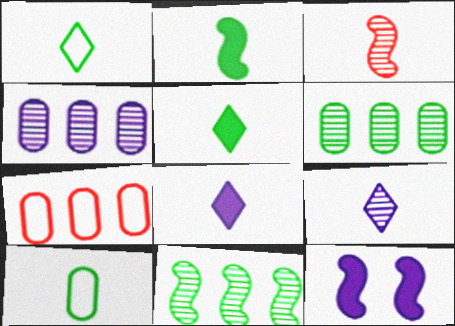[[3, 8, 10]]